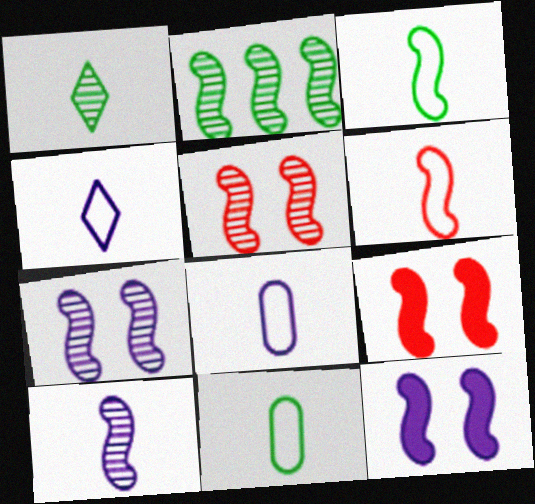[[2, 5, 10], 
[2, 6, 12], 
[4, 6, 11]]